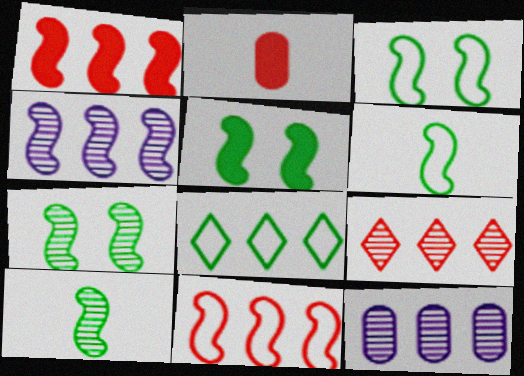[[1, 8, 12], 
[3, 5, 7]]